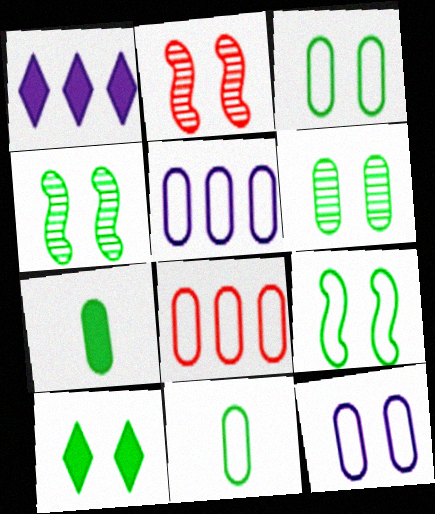[[1, 2, 11], 
[2, 10, 12], 
[3, 4, 10], 
[6, 9, 10], 
[8, 11, 12]]